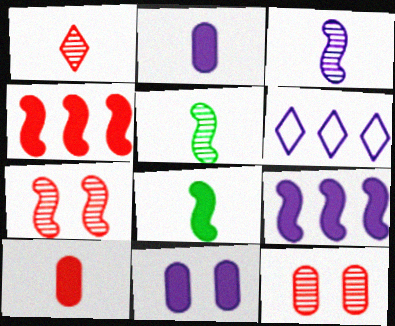[[3, 6, 11], 
[6, 8, 12]]